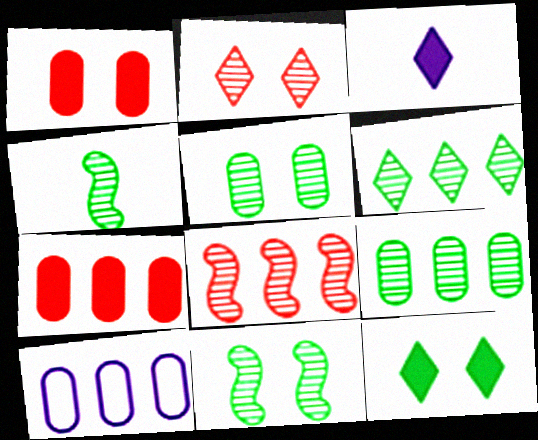[[4, 5, 6], 
[7, 9, 10]]